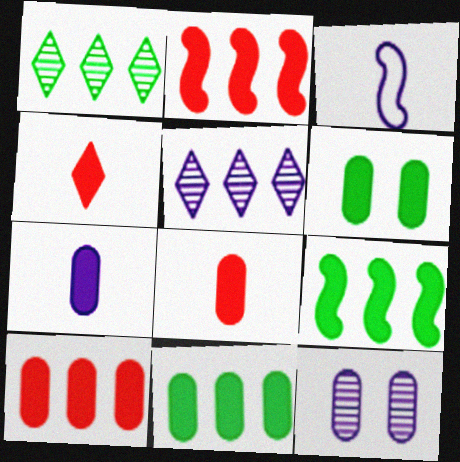[[6, 7, 10]]